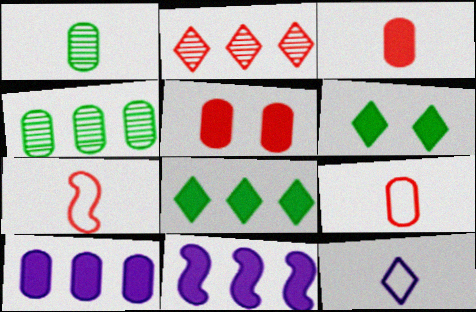[[2, 5, 7], 
[2, 6, 12], 
[3, 6, 11]]